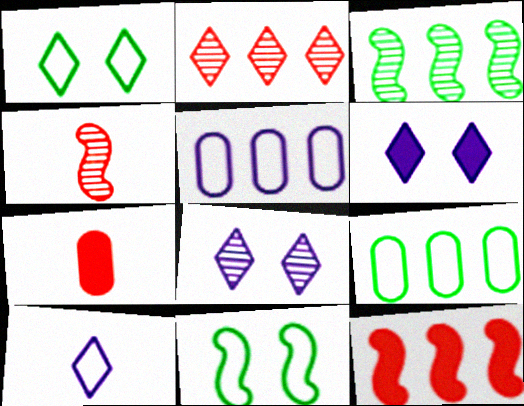[[4, 6, 9]]